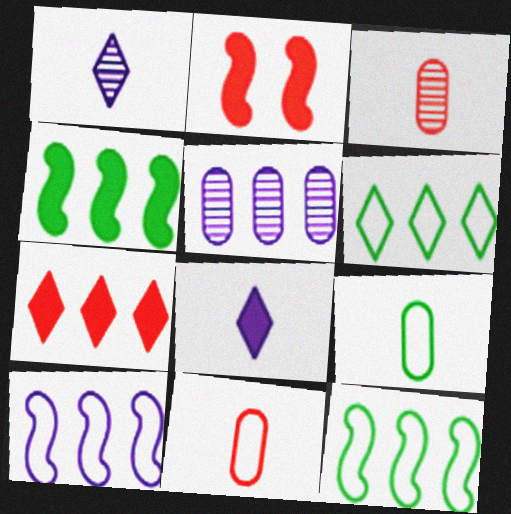[[5, 7, 12]]